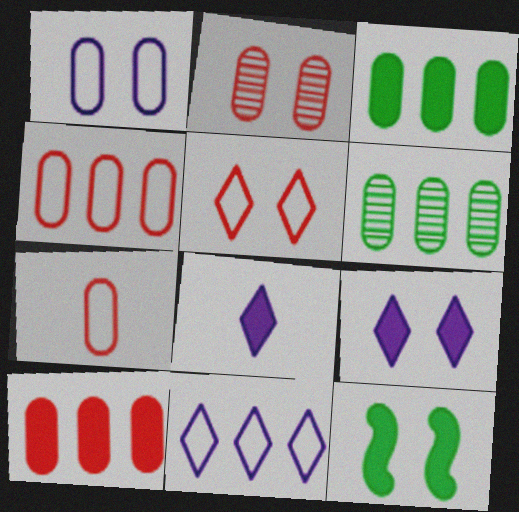[[2, 7, 10], 
[8, 10, 12]]